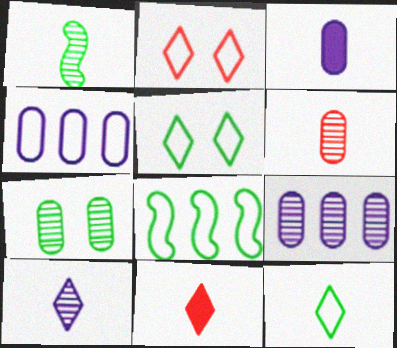[[1, 6, 10], 
[6, 7, 9], 
[10, 11, 12]]